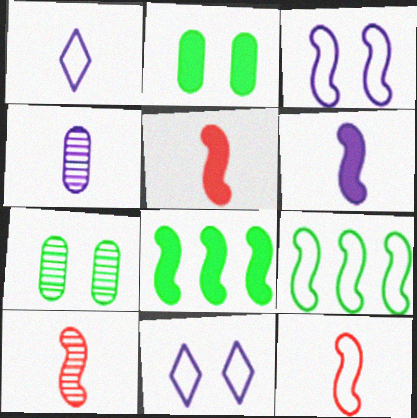[[1, 4, 6], 
[3, 8, 10], 
[3, 9, 12], 
[5, 10, 12]]